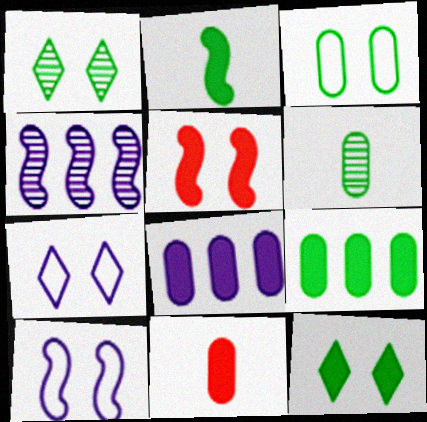[[2, 9, 12], 
[3, 6, 9]]